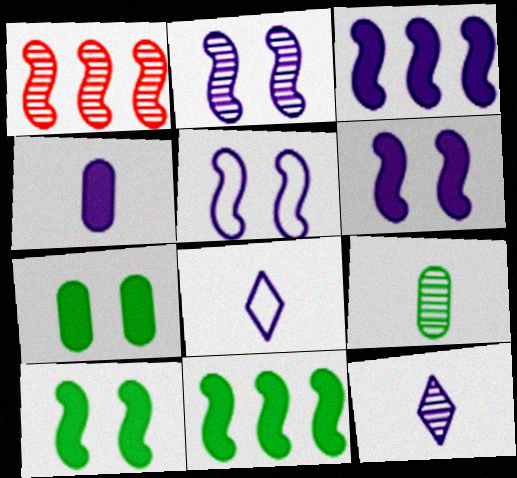[[1, 7, 8], 
[2, 5, 6]]